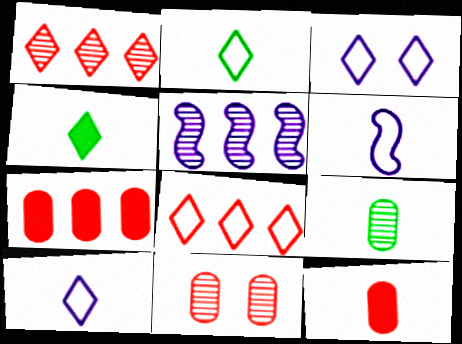[[1, 3, 4], 
[2, 3, 8]]